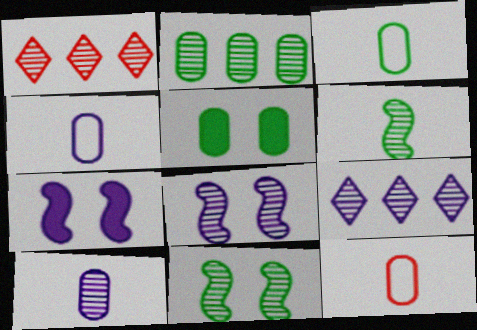[[1, 3, 7], 
[1, 10, 11], 
[2, 3, 5], 
[3, 4, 12], 
[4, 7, 9], 
[8, 9, 10]]